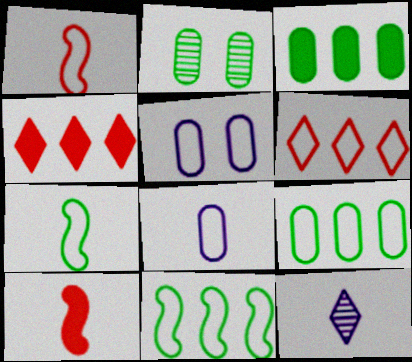[[5, 6, 7]]